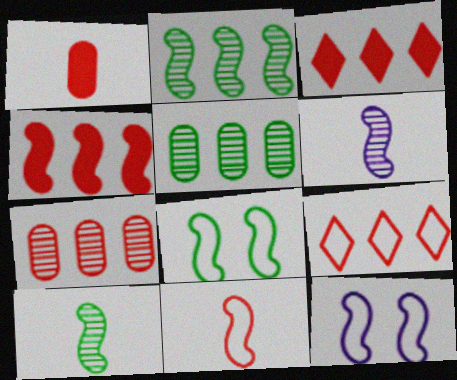[[4, 6, 8], 
[4, 7, 9], 
[4, 10, 12]]